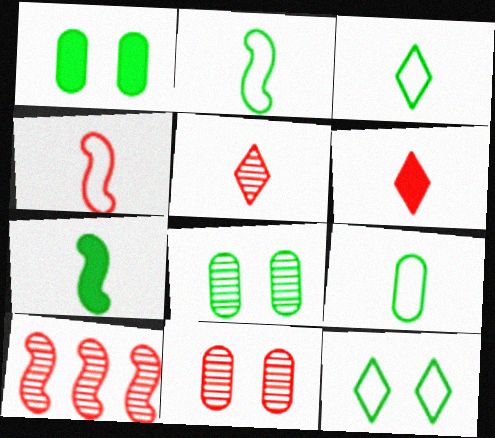[[2, 3, 9], 
[5, 10, 11]]